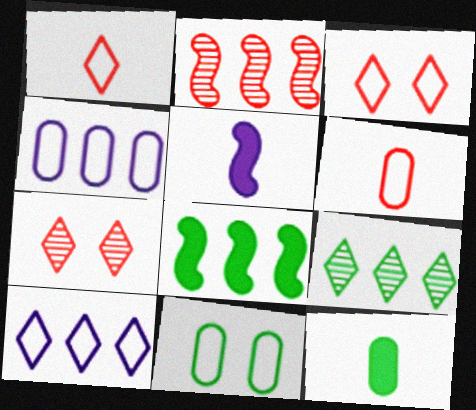[[4, 6, 11]]